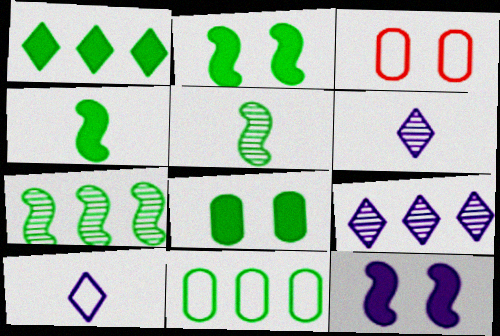[[1, 4, 8], 
[1, 7, 11], 
[3, 4, 9]]